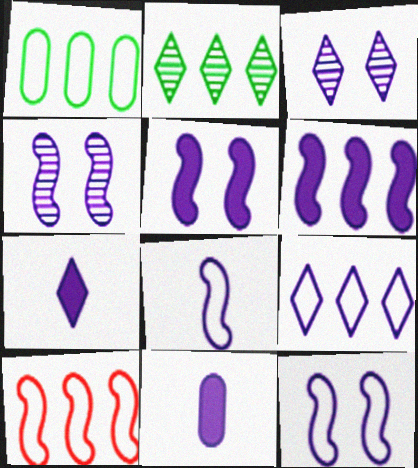[[1, 9, 10], 
[3, 7, 9], 
[4, 5, 12], 
[4, 6, 8], 
[4, 9, 11]]